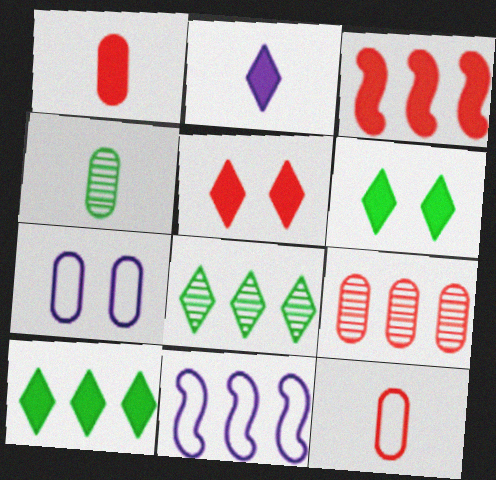[[1, 3, 5], 
[2, 5, 10], 
[4, 5, 11], 
[9, 10, 11]]